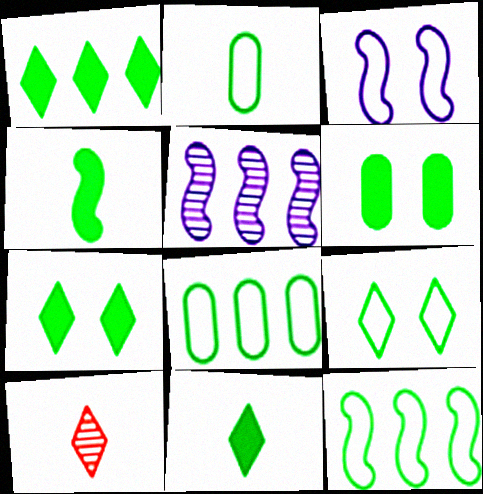[[1, 4, 6], 
[1, 7, 11], 
[2, 9, 12]]